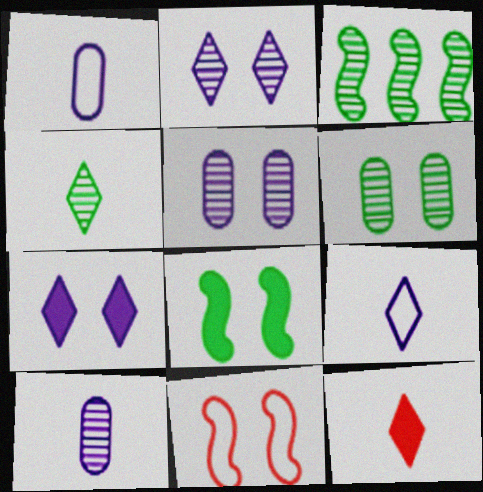[[3, 4, 6], 
[4, 9, 12], 
[6, 7, 11]]